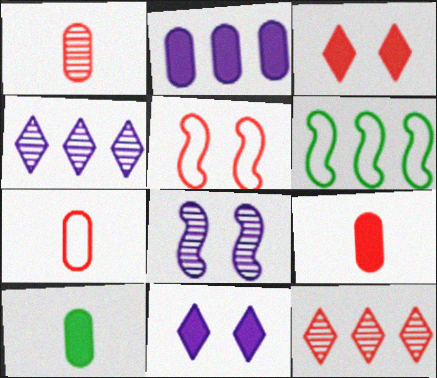[[1, 6, 11], 
[1, 7, 9], 
[2, 6, 12], 
[4, 5, 10], 
[5, 9, 12]]